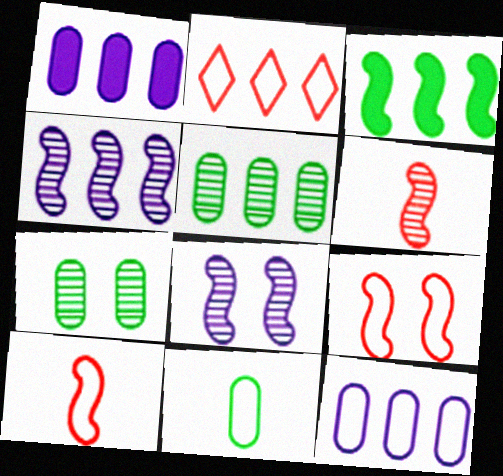[[3, 8, 10]]